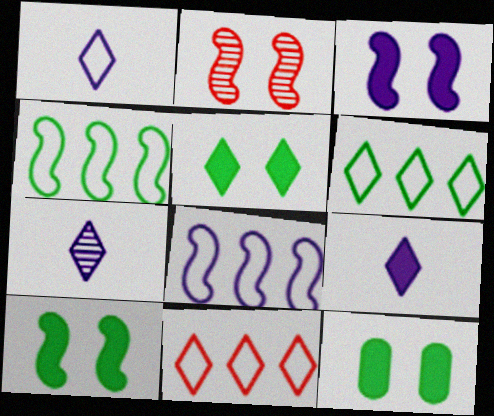[[1, 7, 9], 
[5, 7, 11], 
[5, 10, 12]]